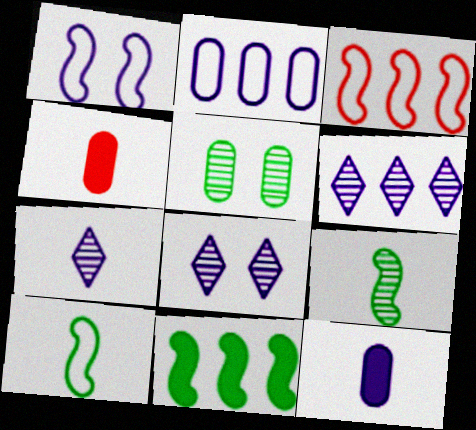[[1, 3, 10], 
[1, 6, 12], 
[2, 4, 5], 
[4, 7, 10], 
[6, 7, 8]]